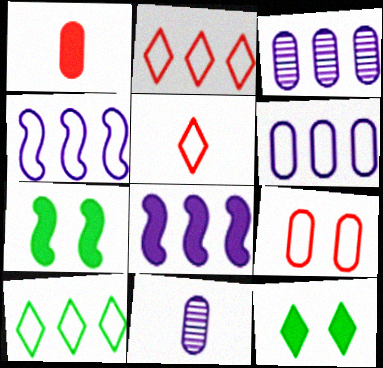[[1, 8, 12], 
[2, 7, 11], 
[3, 5, 7]]